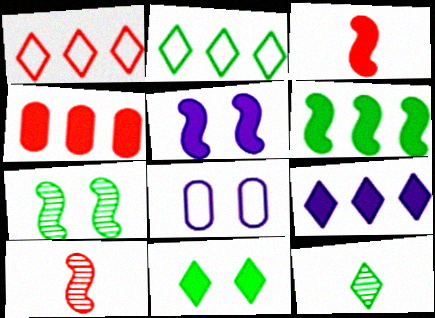[[2, 11, 12], 
[3, 5, 6], 
[4, 6, 9]]